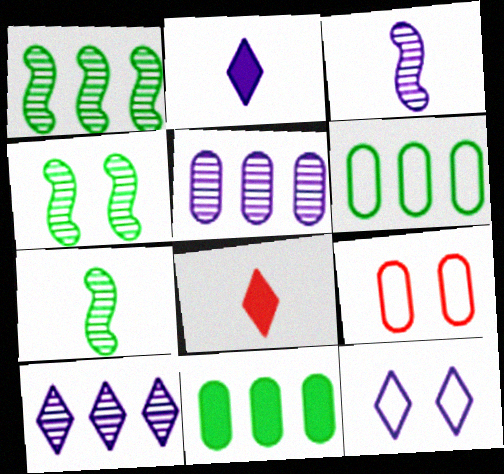[[1, 2, 9], 
[1, 4, 7], 
[2, 10, 12]]